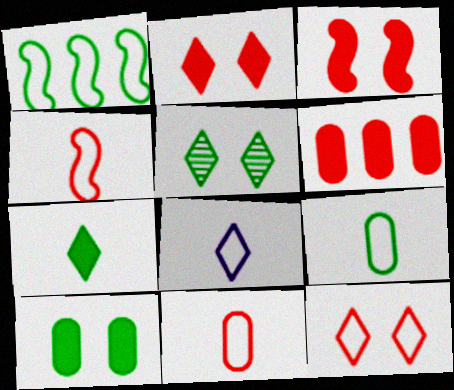[[4, 8, 9]]